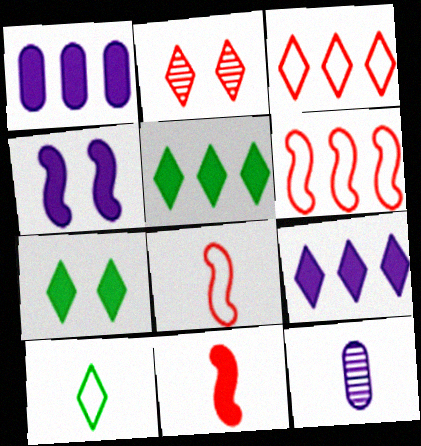[[1, 7, 11], 
[2, 9, 10], 
[6, 7, 12], 
[10, 11, 12]]